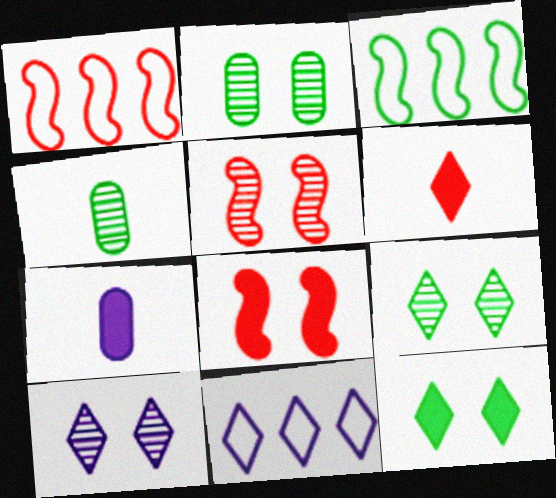[[1, 7, 9], 
[2, 5, 10], 
[3, 4, 12], 
[4, 8, 11], 
[6, 9, 11]]